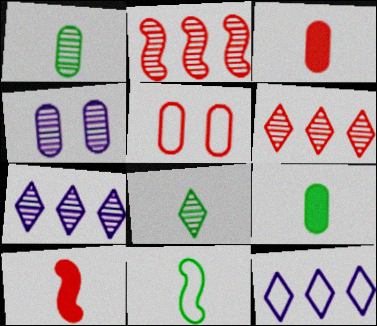[[2, 4, 8], 
[5, 6, 10], 
[5, 11, 12], 
[8, 9, 11]]